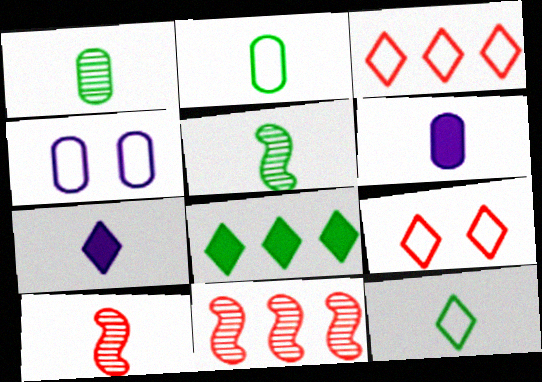[[2, 7, 10], 
[4, 8, 10], 
[6, 10, 12]]